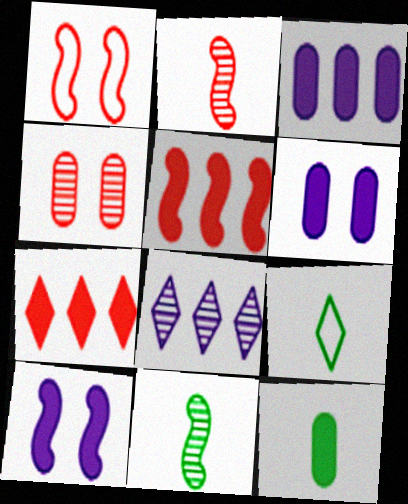[[1, 2, 5], 
[1, 8, 12], 
[4, 8, 11], 
[7, 10, 12], 
[9, 11, 12]]